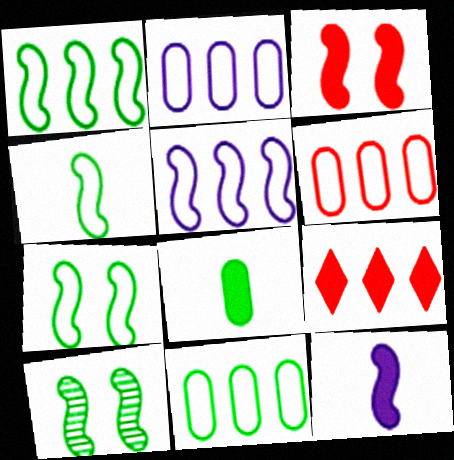[[1, 4, 7], 
[2, 6, 11]]